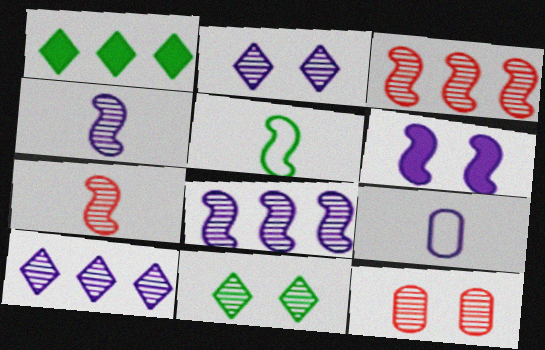[[3, 5, 6], 
[6, 9, 10]]